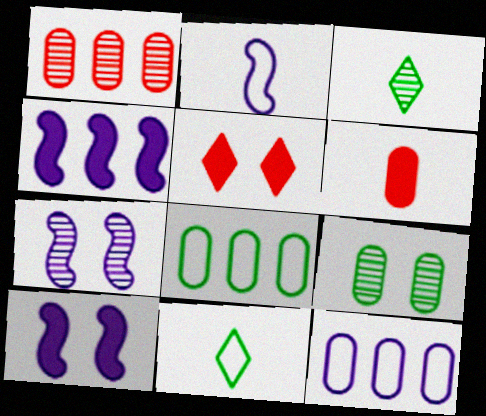[[1, 3, 7], 
[1, 10, 11], 
[2, 3, 6], 
[2, 4, 7], 
[6, 9, 12]]